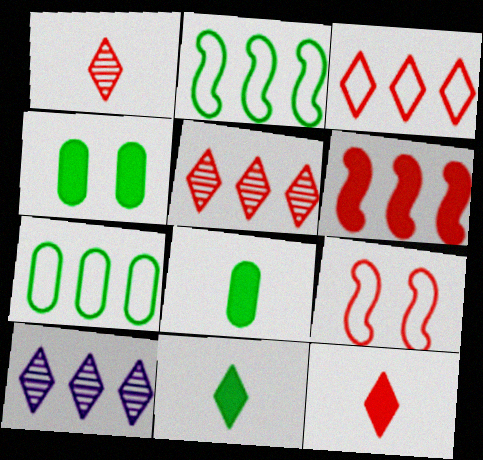[[6, 7, 10], 
[8, 9, 10]]